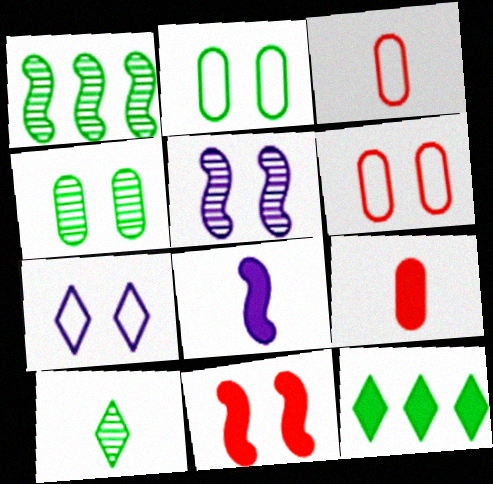[[1, 4, 10], 
[1, 7, 9], 
[3, 5, 12], 
[3, 8, 10], 
[4, 7, 11]]